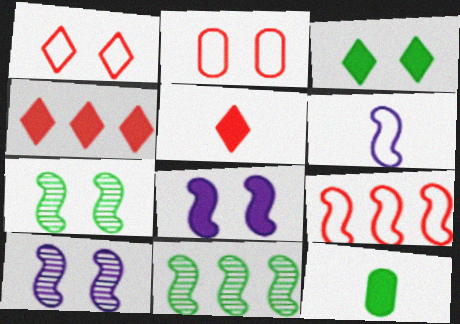[[2, 3, 10], 
[4, 8, 12]]